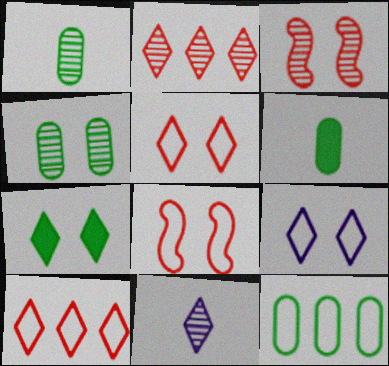[[4, 6, 12], 
[7, 10, 11]]